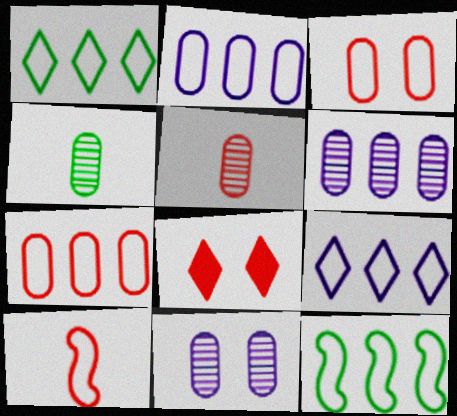[[7, 9, 12]]